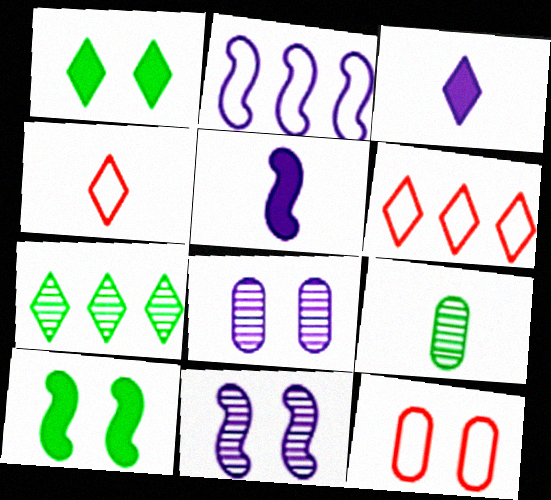[[1, 11, 12], 
[2, 3, 8], 
[2, 5, 11], 
[4, 5, 9], 
[5, 7, 12]]